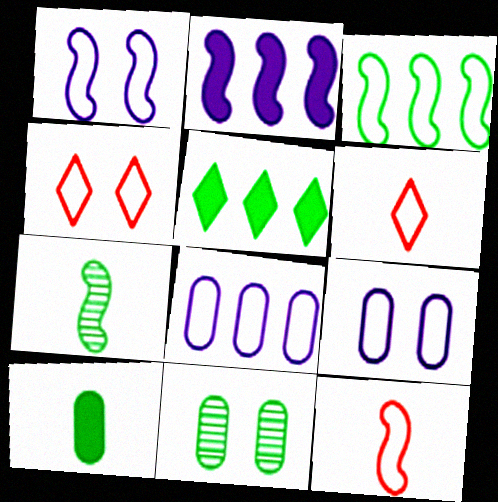[[1, 3, 12], 
[2, 6, 11], 
[3, 6, 9]]